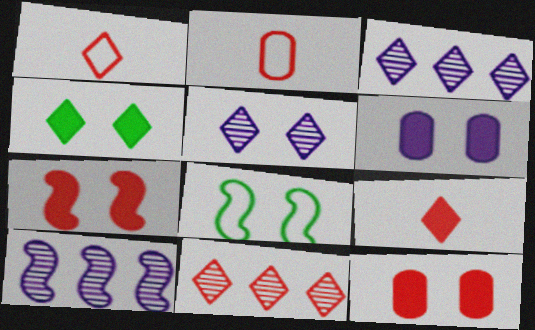[[1, 3, 4], 
[2, 4, 10], 
[2, 7, 11], 
[4, 6, 7], 
[5, 8, 12]]